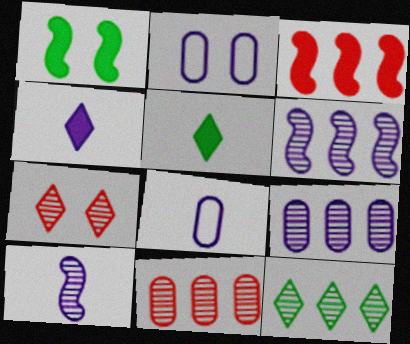[[1, 2, 7], 
[2, 4, 6], 
[4, 8, 10], 
[6, 11, 12]]